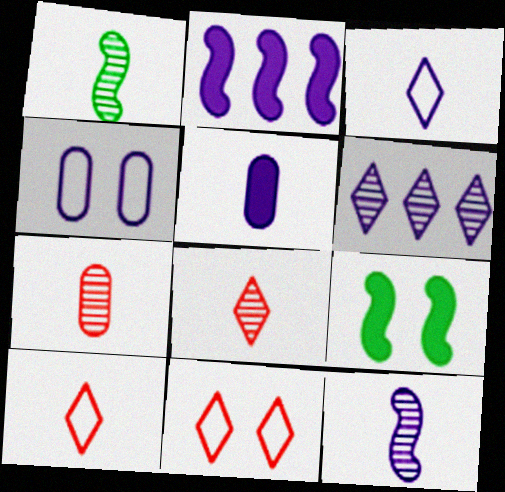[[1, 5, 10], 
[3, 5, 12]]